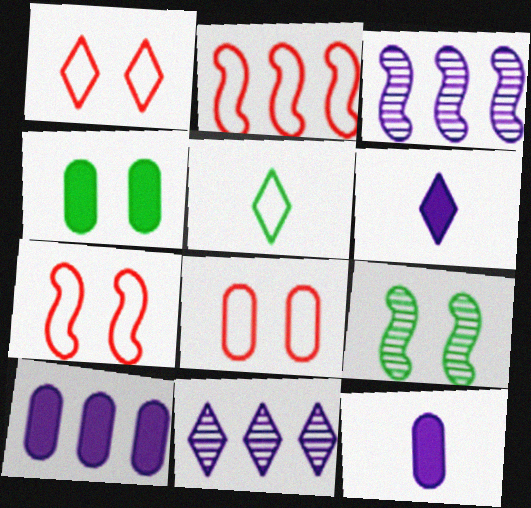[[1, 7, 8]]